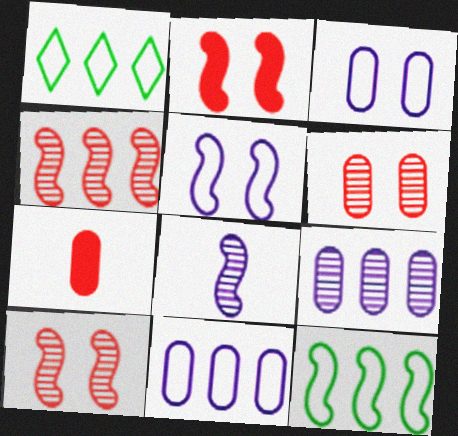[[2, 8, 12]]